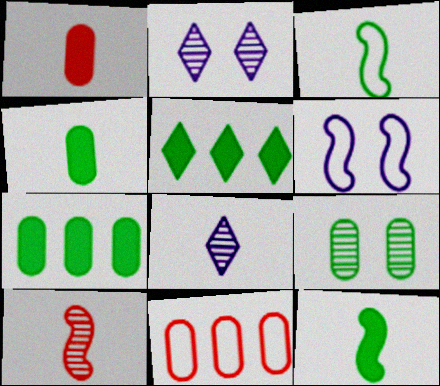[[1, 3, 8], 
[2, 11, 12], 
[3, 5, 9]]